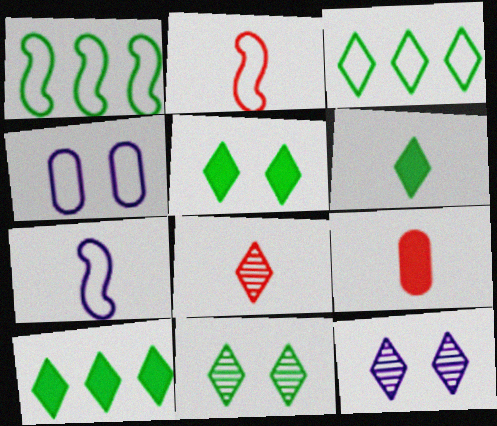[[1, 9, 12], 
[2, 3, 4], 
[2, 8, 9], 
[3, 6, 11], 
[5, 6, 10]]